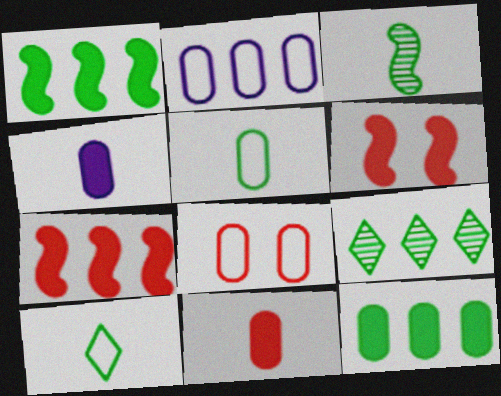[[2, 5, 8], 
[2, 7, 9]]